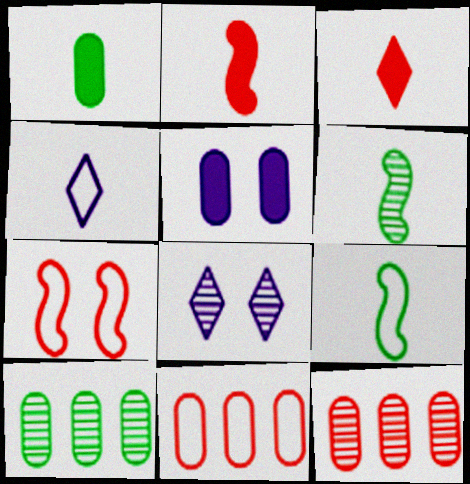[[3, 7, 12], 
[6, 8, 12]]